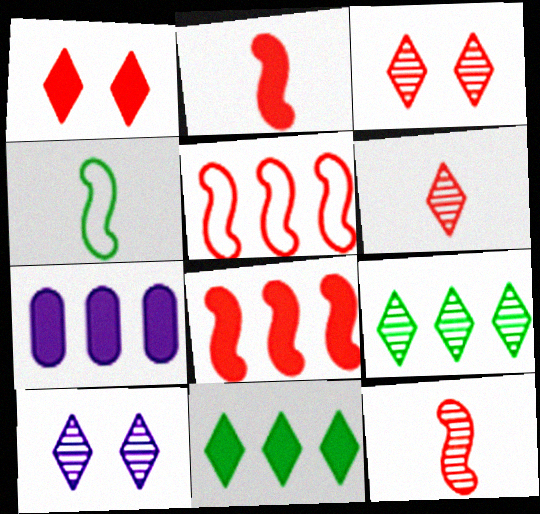[[3, 4, 7], 
[5, 7, 9], 
[6, 9, 10], 
[7, 8, 11]]